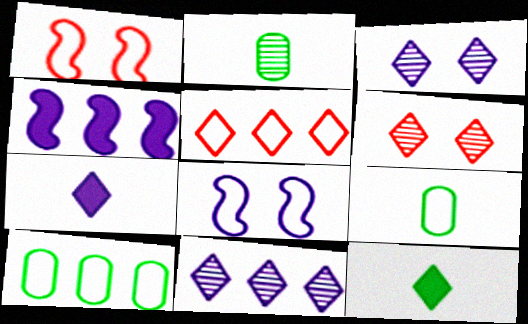[[3, 5, 12], 
[4, 6, 9], 
[5, 8, 9]]